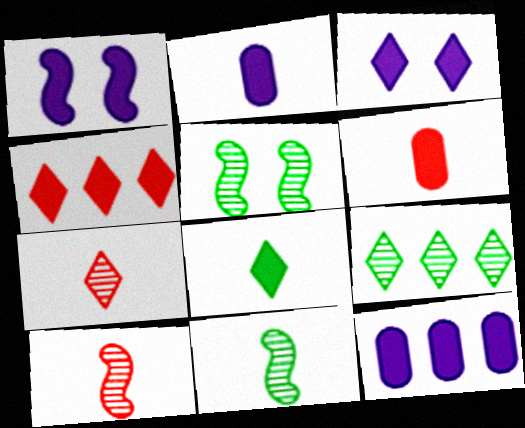[[3, 4, 8]]